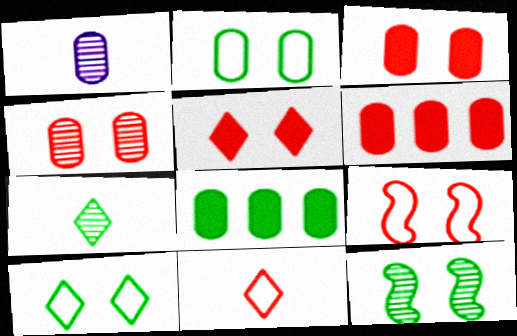[[1, 2, 6], 
[4, 5, 9]]